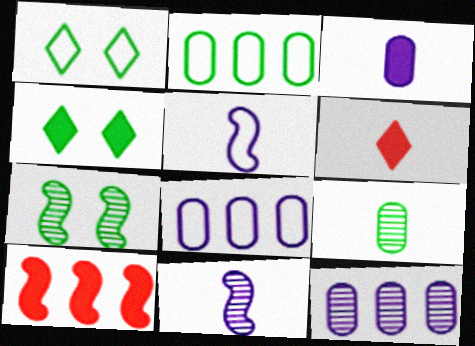[[3, 4, 10], 
[5, 6, 9], 
[5, 7, 10], 
[6, 7, 8]]